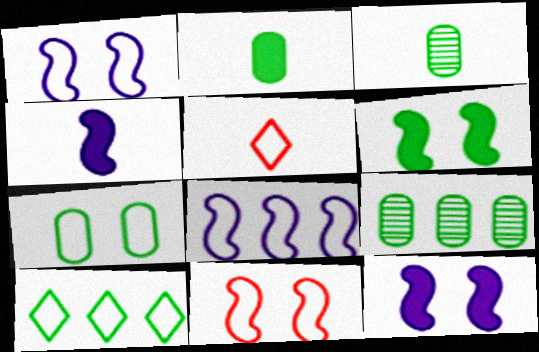[[2, 7, 9], 
[3, 4, 5], 
[3, 6, 10], 
[5, 7, 8], 
[5, 9, 12]]